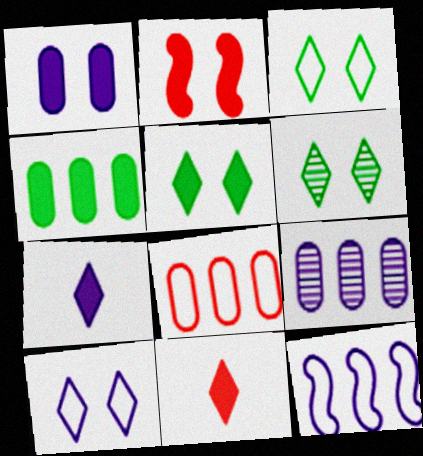[[1, 2, 5], 
[2, 4, 7], 
[3, 5, 6], 
[4, 8, 9]]